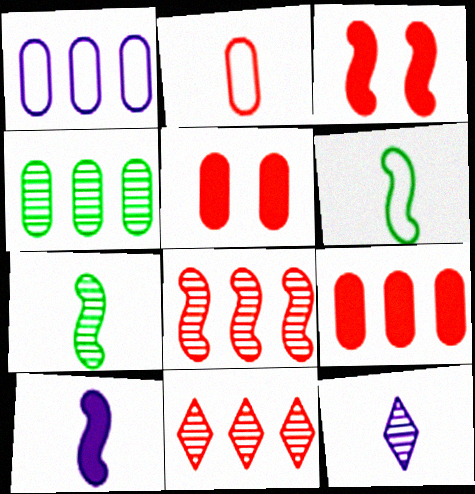[[1, 4, 9], 
[2, 3, 11]]